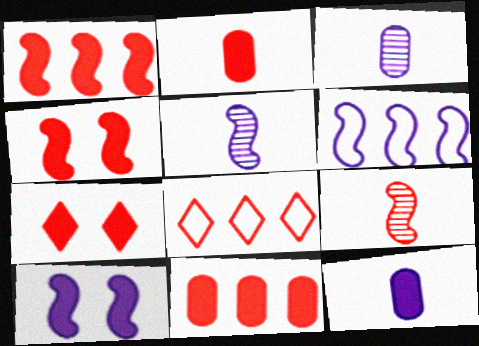[[1, 2, 7], 
[5, 6, 10]]